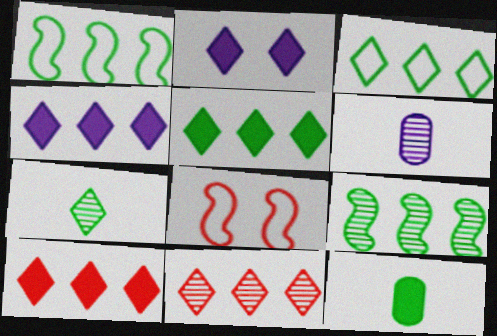[[3, 4, 11], 
[4, 5, 10], 
[5, 6, 8]]